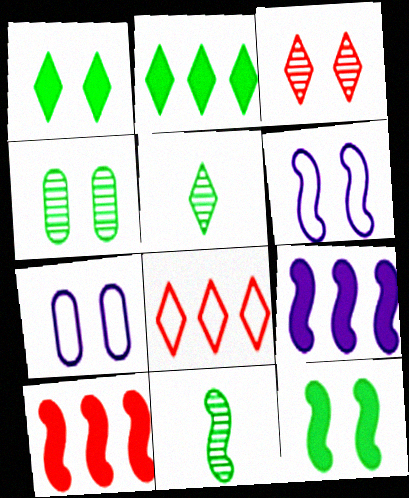[[3, 7, 12], 
[5, 7, 10], 
[6, 10, 11]]